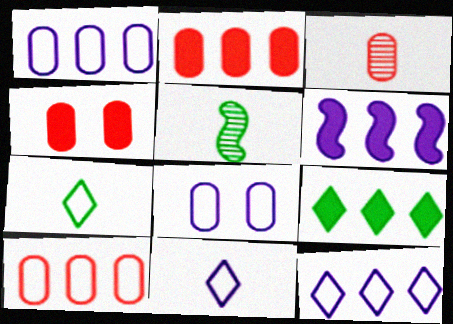[[2, 6, 9], 
[3, 4, 10], 
[4, 5, 12]]